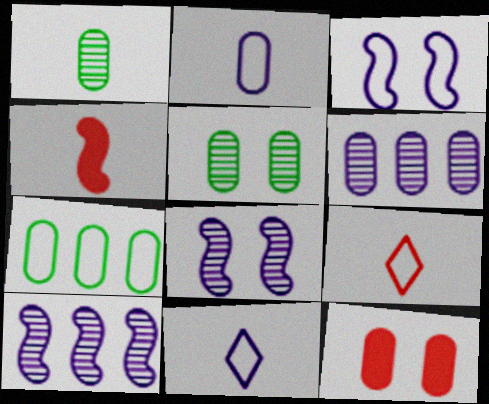[[1, 4, 11], 
[3, 7, 9]]